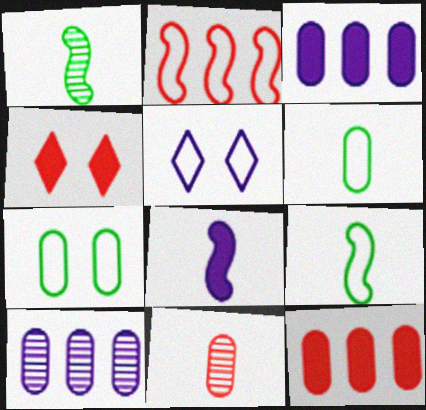[[1, 5, 12], 
[2, 4, 11], 
[2, 5, 6], 
[3, 7, 11], 
[4, 9, 10], 
[5, 8, 10]]